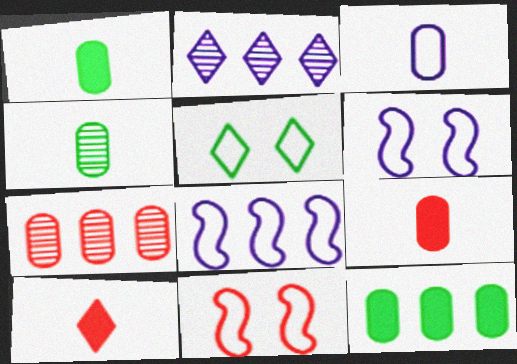[[1, 2, 11], 
[2, 5, 10], 
[3, 4, 9], 
[7, 10, 11]]